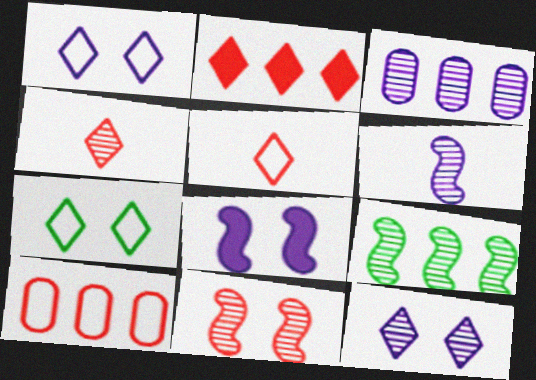[[3, 6, 12], 
[6, 9, 11]]